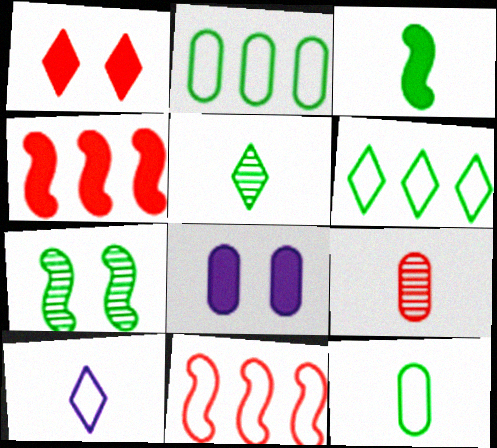[[1, 9, 11], 
[2, 8, 9], 
[3, 5, 12], 
[3, 9, 10], 
[5, 8, 11]]